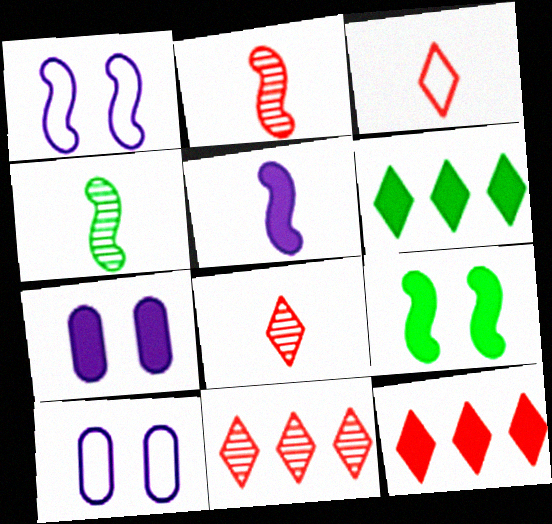[[2, 6, 10], 
[4, 10, 12]]